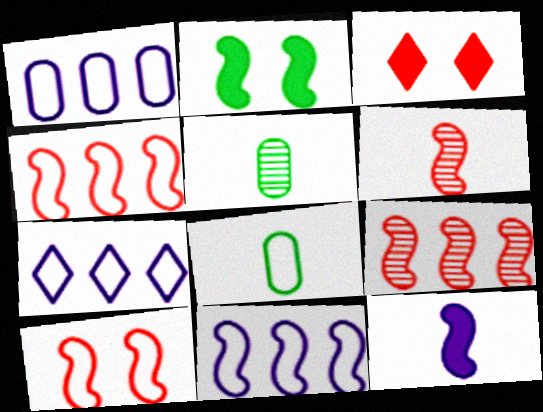[[1, 7, 11], 
[2, 6, 11], 
[3, 5, 11], 
[7, 8, 10]]